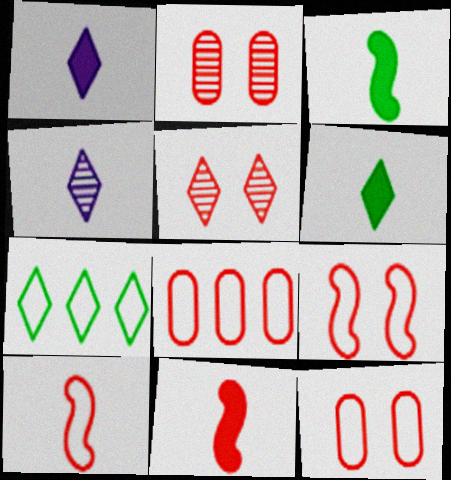[[1, 5, 7], 
[5, 8, 11]]